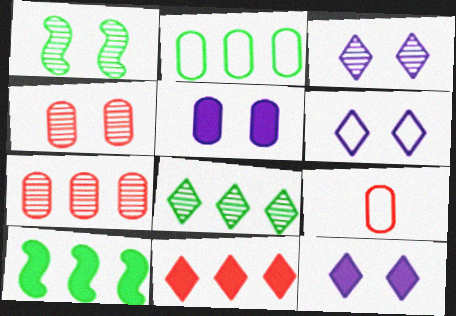[[1, 3, 4], 
[2, 8, 10], 
[3, 6, 12], 
[3, 9, 10]]